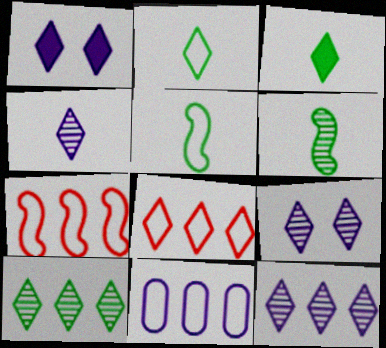[[3, 8, 9], 
[4, 9, 12]]